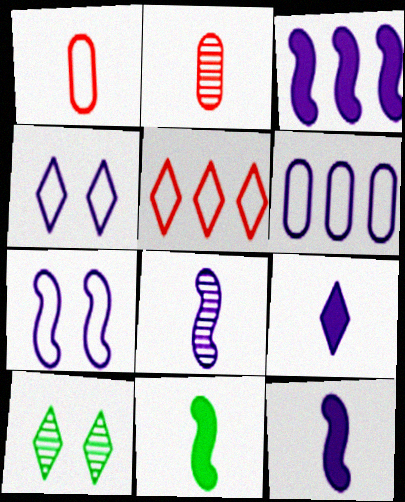[[1, 3, 10], 
[3, 7, 8], 
[5, 9, 10]]